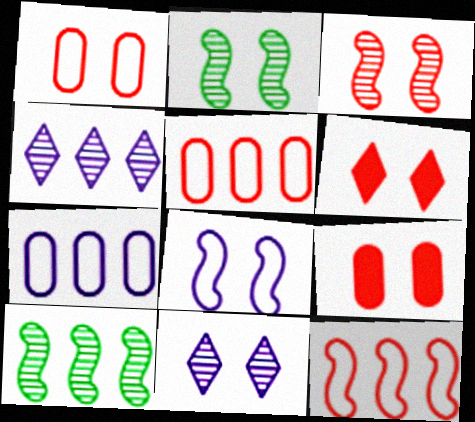[[1, 3, 6]]